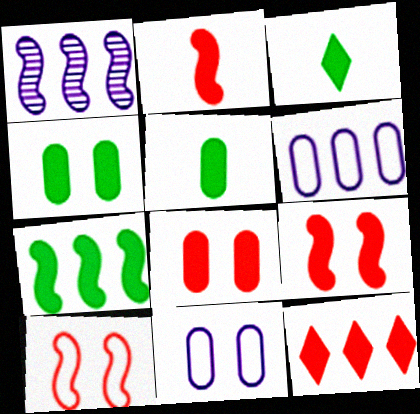[[2, 8, 12], 
[3, 4, 7]]